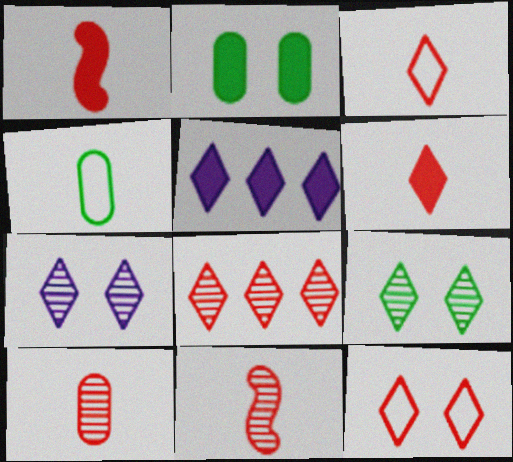[[1, 2, 5], 
[1, 3, 10], 
[3, 5, 9], 
[6, 8, 12]]